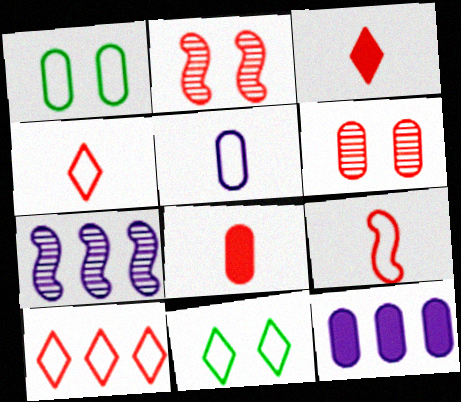[[1, 3, 7], 
[2, 8, 10], 
[7, 8, 11]]